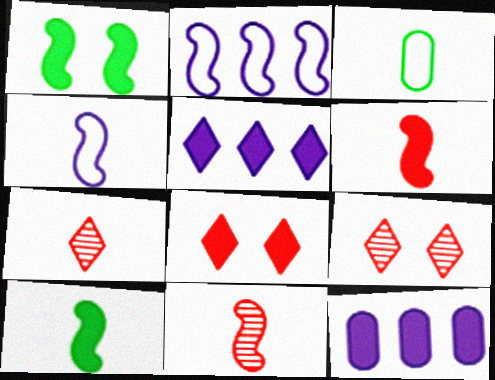[[1, 2, 11], 
[4, 10, 11], 
[8, 10, 12]]